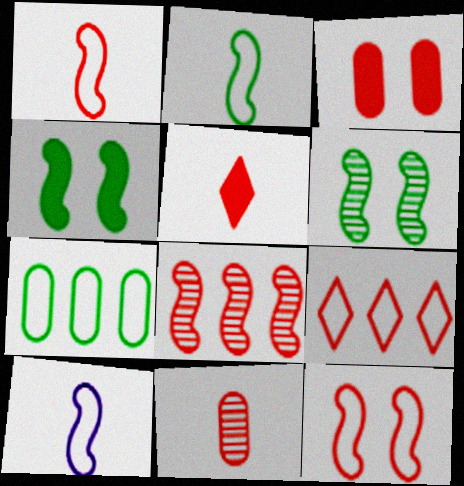[[1, 2, 10], 
[1, 5, 11], 
[4, 8, 10]]